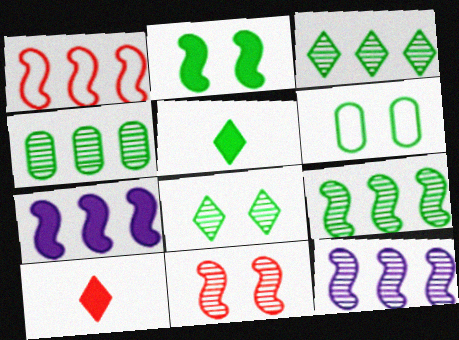[[1, 7, 9], 
[2, 6, 8], 
[3, 4, 9], 
[5, 6, 9], 
[6, 10, 12]]